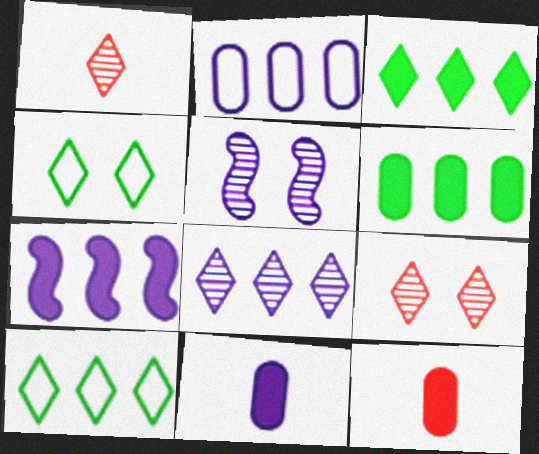[[2, 7, 8], 
[5, 10, 12]]